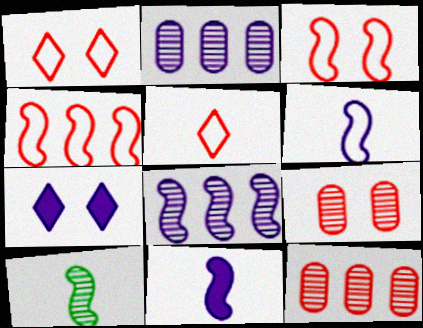[[2, 6, 7]]